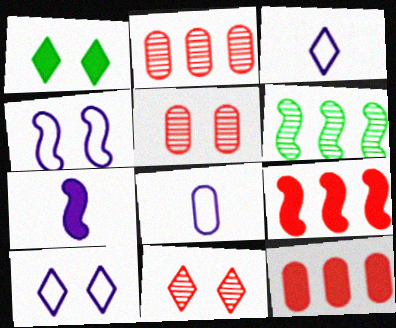[[1, 4, 5], 
[1, 7, 12], 
[1, 10, 11]]